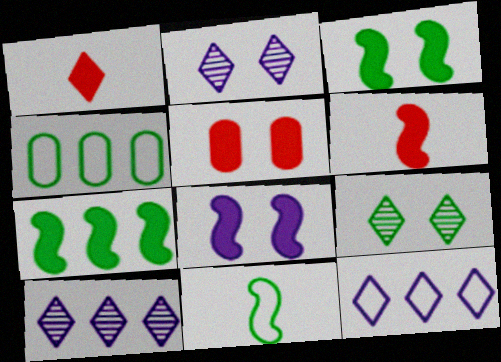[[1, 9, 12], 
[2, 4, 6], 
[5, 10, 11], 
[6, 7, 8]]